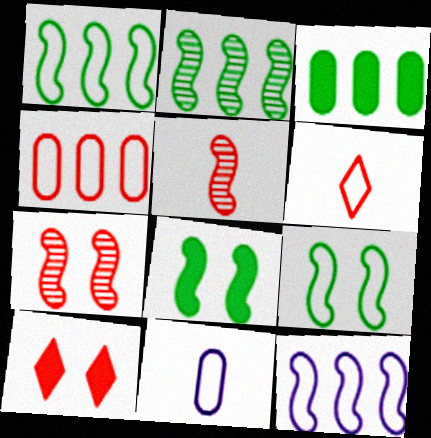[[2, 10, 11], 
[4, 5, 10], 
[5, 8, 12]]